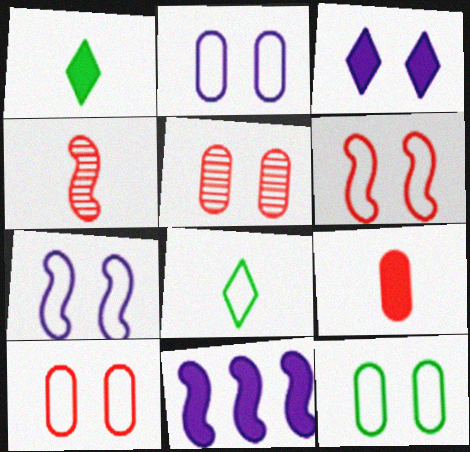[[2, 10, 12], 
[5, 8, 11]]